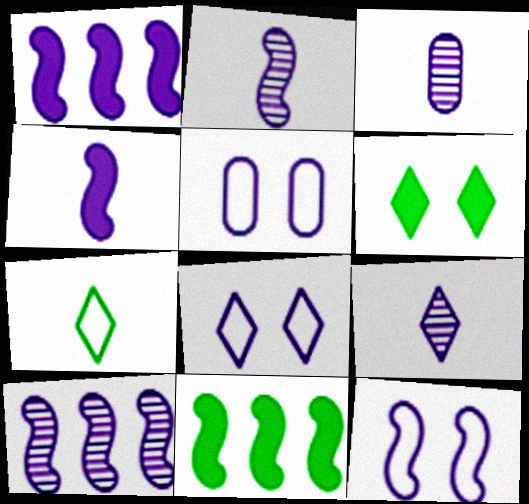[[1, 2, 12], 
[1, 3, 8], 
[1, 5, 9], 
[2, 3, 9], 
[4, 10, 12], 
[5, 8, 12]]